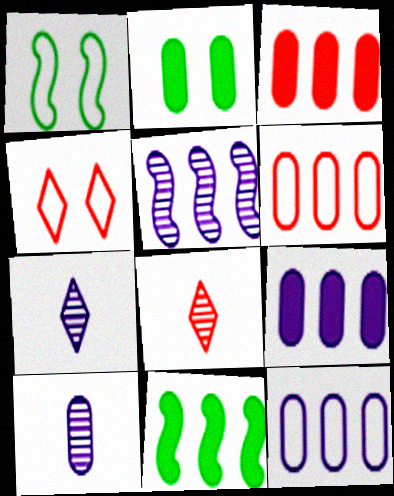[[1, 3, 7], 
[1, 8, 9], 
[2, 6, 10], 
[4, 10, 11]]